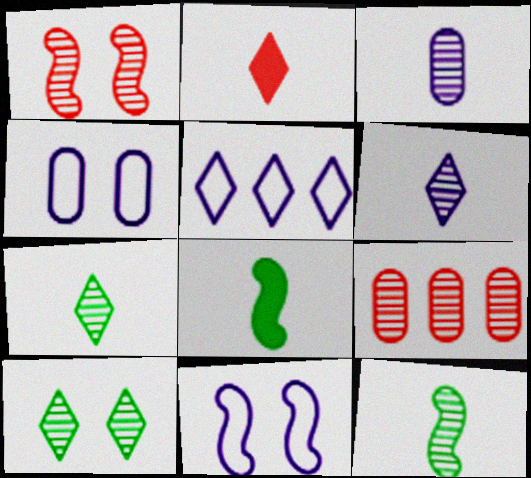[[2, 5, 10]]